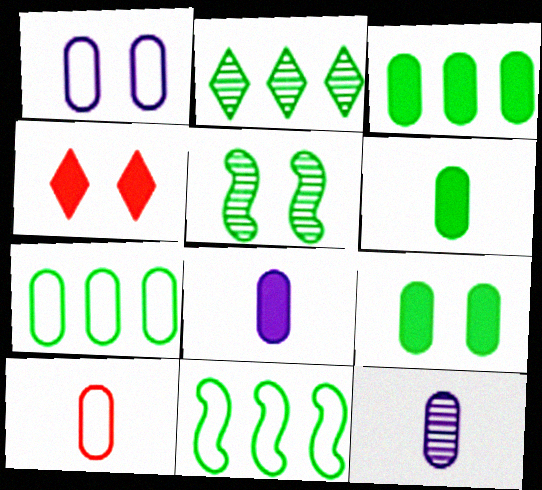[[1, 4, 5], 
[1, 7, 10], 
[2, 3, 11], 
[3, 6, 9], 
[4, 11, 12], 
[6, 10, 12]]